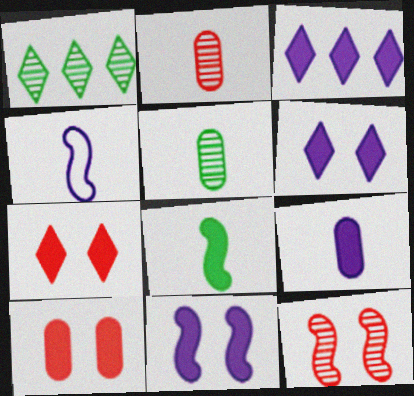[[1, 4, 10], 
[3, 8, 10], 
[3, 9, 11]]